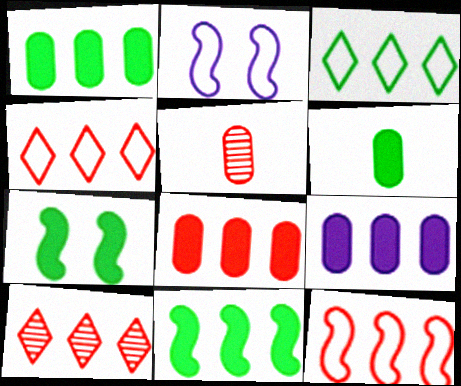[[1, 8, 9], 
[2, 6, 10], 
[8, 10, 12]]